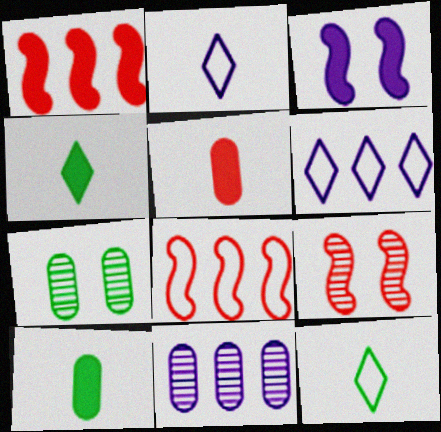[[1, 2, 7], 
[2, 3, 11], 
[6, 9, 10]]